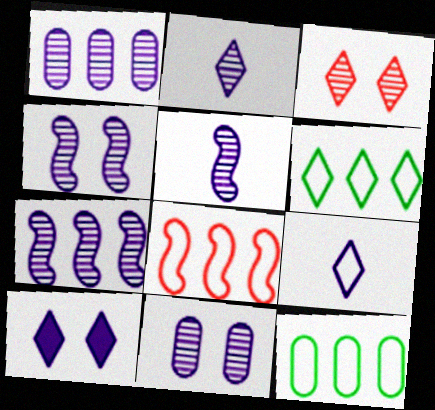[[1, 2, 4], 
[2, 7, 11], 
[4, 5, 7]]